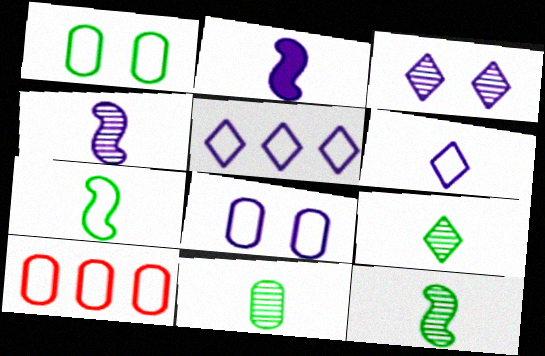[[9, 11, 12]]